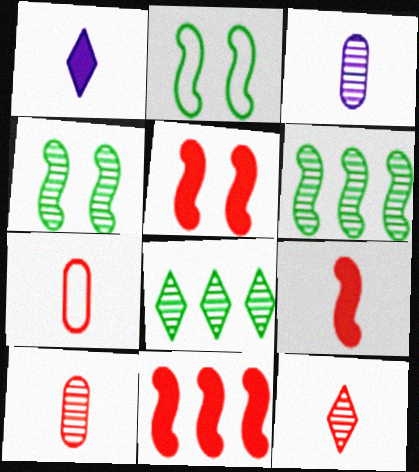[[5, 9, 11], 
[7, 9, 12]]